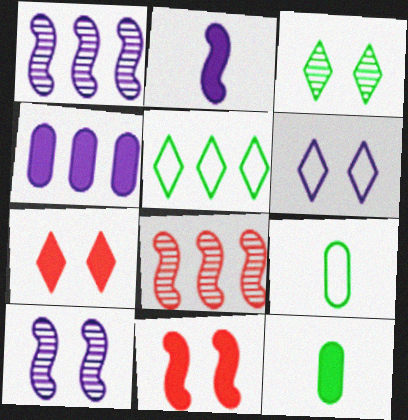[[1, 7, 9], 
[3, 6, 7], 
[4, 5, 8], 
[6, 8, 12]]